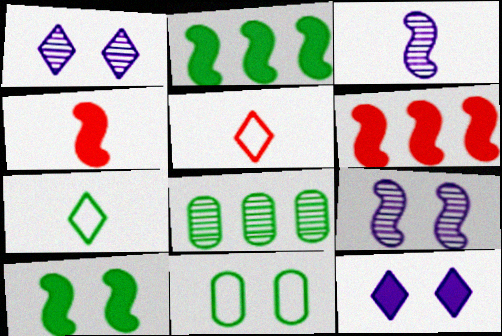[[7, 8, 10]]